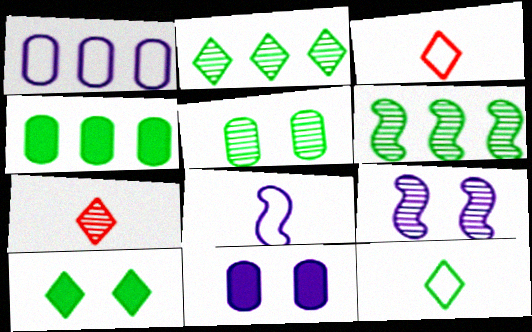[[2, 10, 12], 
[3, 4, 9], 
[3, 6, 11]]